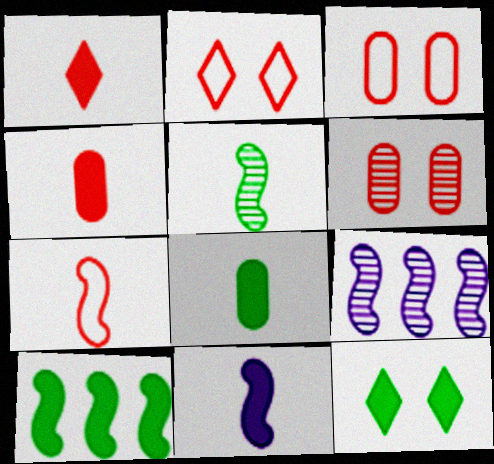[[1, 8, 11], 
[2, 8, 9], 
[5, 7, 11], 
[8, 10, 12]]